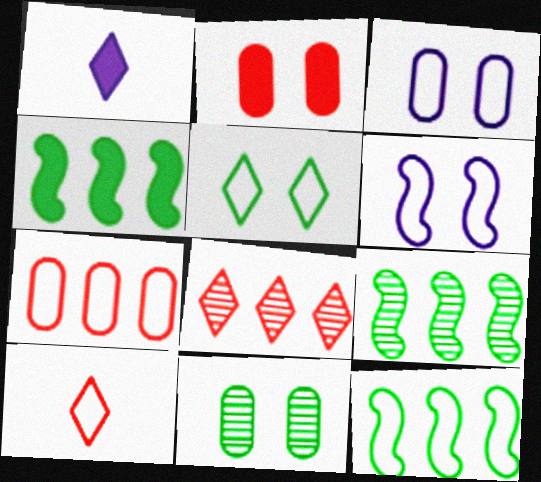[[1, 2, 4], 
[1, 5, 8], 
[2, 3, 11], 
[3, 10, 12], 
[4, 9, 12]]